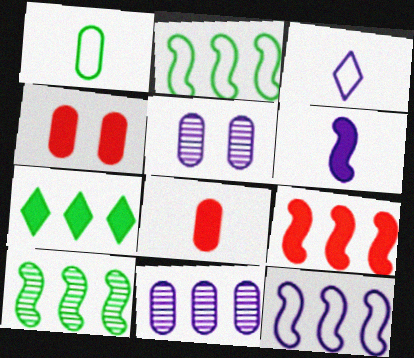[[1, 4, 11], 
[3, 4, 10], 
[4, 6, 7], 
[9, 10, 12]]